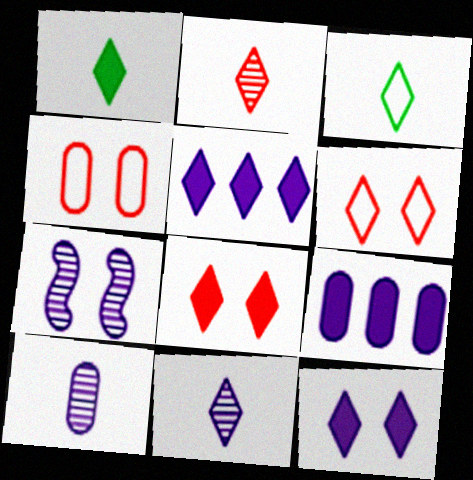[[1, 5, 8]]